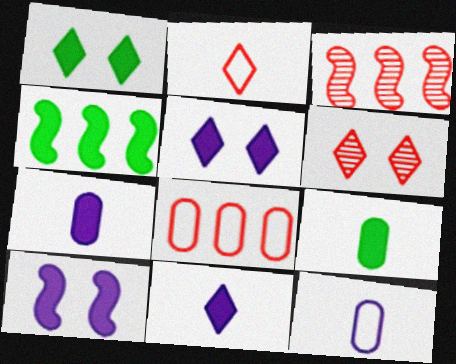[[1, 3, 12], 
[1, 4, 9], 
[4, 6, 12]]